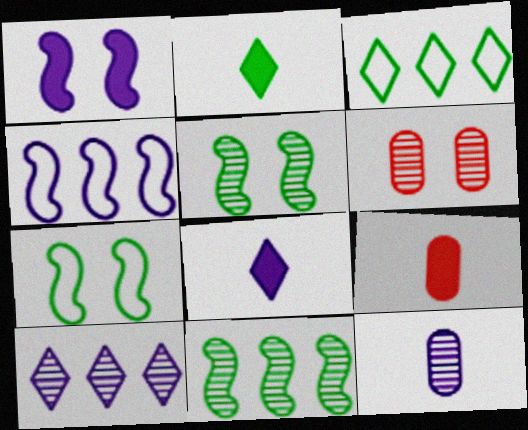[[2, 4, 6], 
[7, 9, 10]]